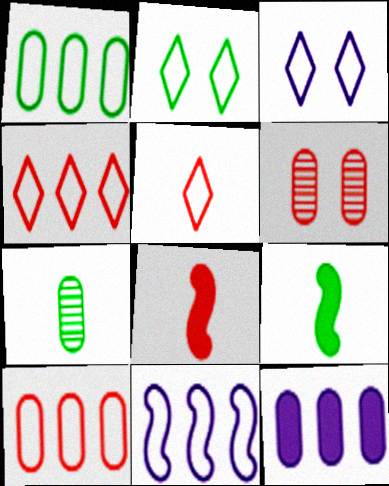[[1, 4, 11], 
[4, 6, 8]]